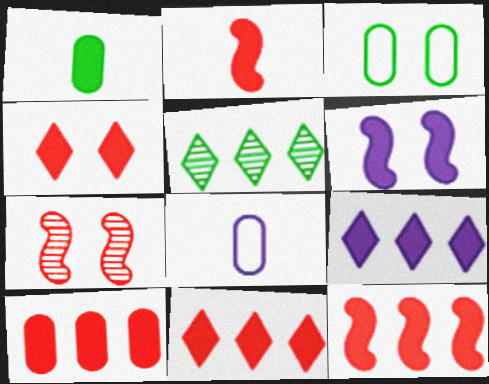[[1, 6, 11], 
[2, 4, 10], 
[10, 11, 12]]